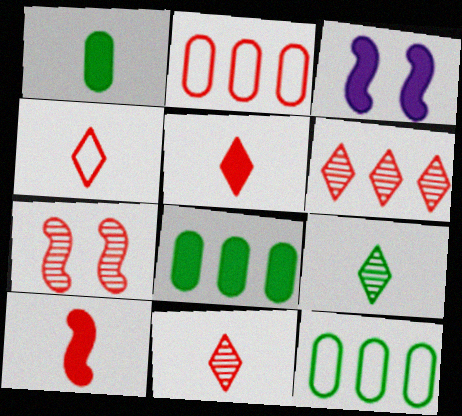[[2, 3, 9], 
[2, 5, 7], 
[3, 5, 8], 
[3, 11, 12], 
[4, 5, 11]]